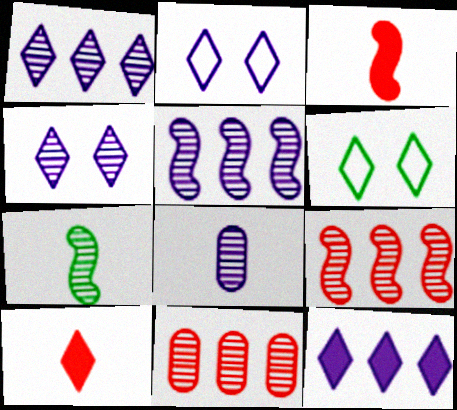[[1, 6, 10], 
[4, 5, 8], 
[4, 7, 11]]